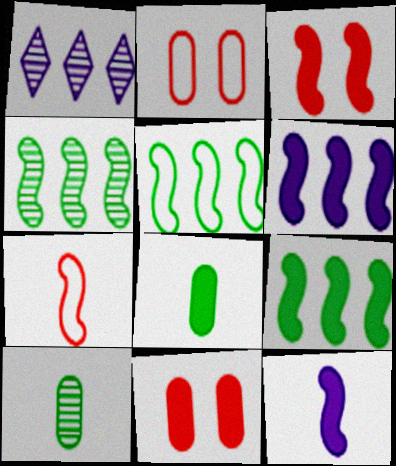[[3, 9, 12], 
[4, 5, 9]]